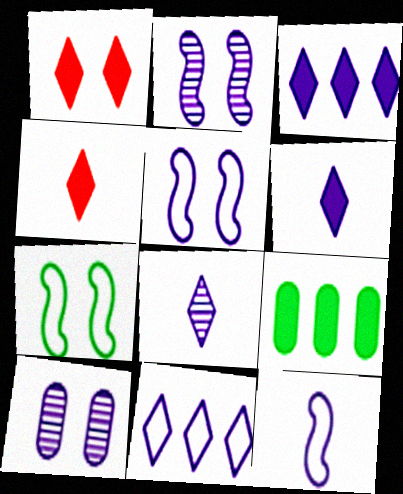[[1, 7, 10], 
[3, 10, 12]]